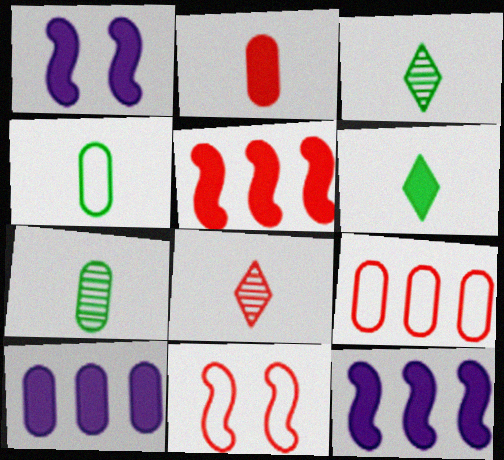[[1, 3, 9], 
[3, 10, 11]]